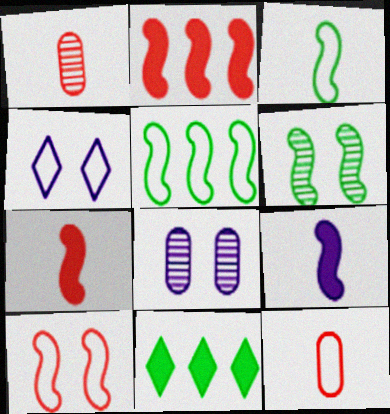[[4, 5, 12]]